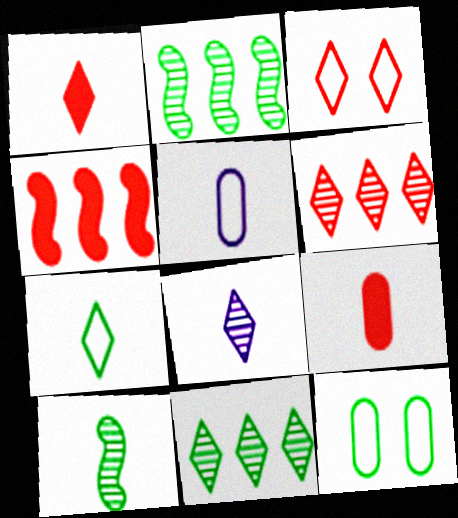[[1, 3, 6], 
[1, 5, 10], 
[1, 7, 8], 
[4, 8, 12]]